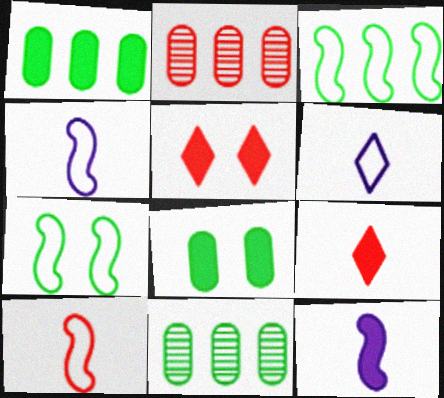[[1, 5, 12], 
[2, 5, 10], 
[4, 5, 11]]